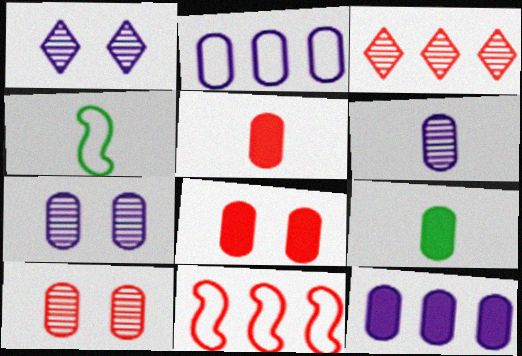[[1, 9, 11], 
[2, 9, 10], 
[8, 9, 12]]